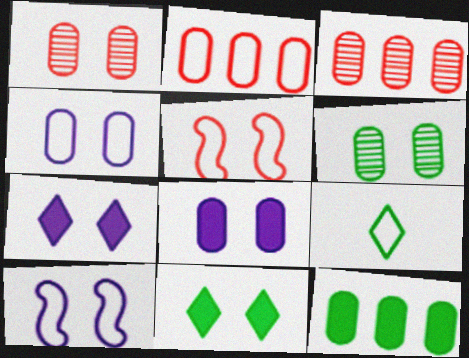[[1, 10, 11], 
[2, 9, 10], 
[5, 6, 7]]